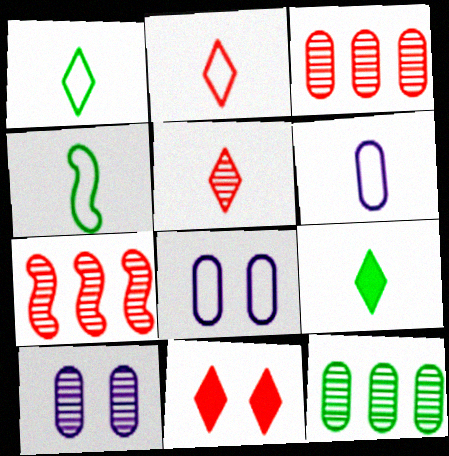[[2, 4, 6], 
[7, 8, 9]]